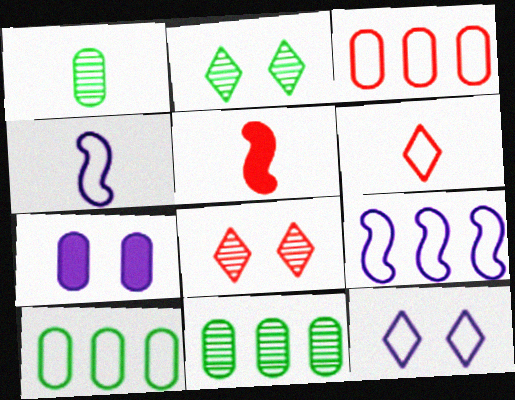[[1, 3, 7], 
[3, 5, 8], 
[5, 11, 12]]